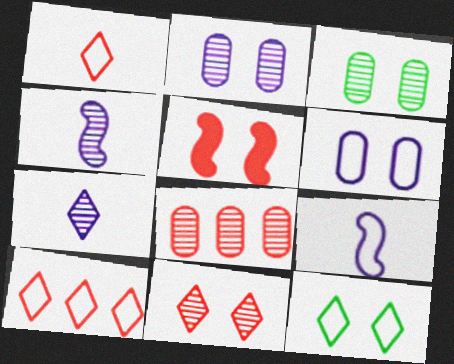[[1, 5, 8], 
[2, 5, 12]]